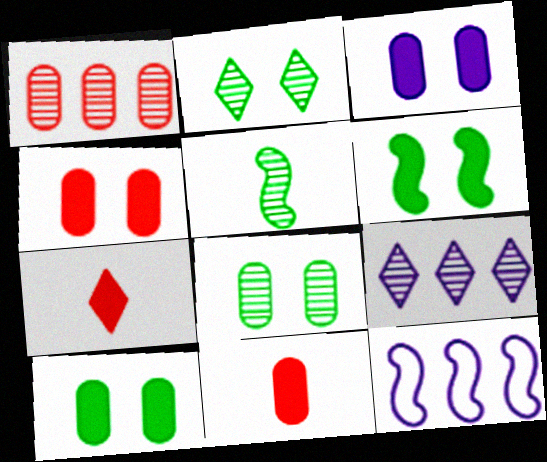[[2, 11, 12], 
[3, 4, 10], 
[7, 8, 12]]